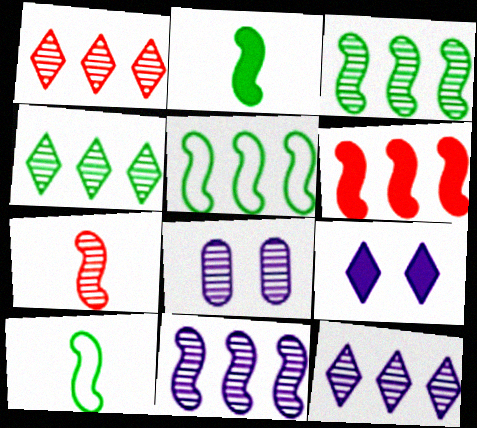[[1, 4, 12], 
[4, 7, 8], 
[5, 6, 11]]